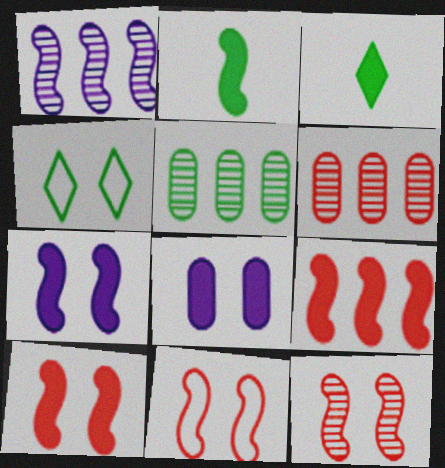[[1, 2, 11], 
[2, 4, 5], 
[2, 7, 9], 
[3, 8, 9], 
[4, 8, 12], 
[10, 11, 12]]